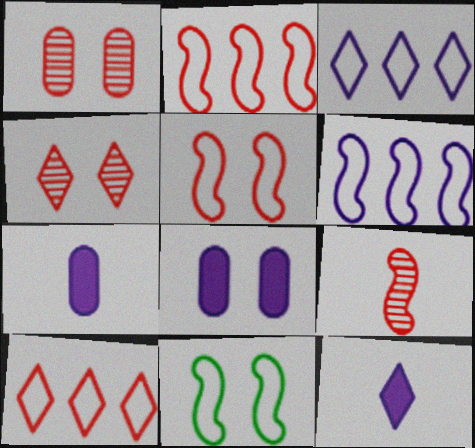[[4, 8, 11]]